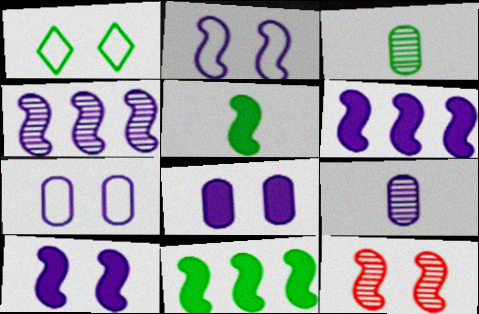[[1, 3, 11], 
[1, 8, 12]]